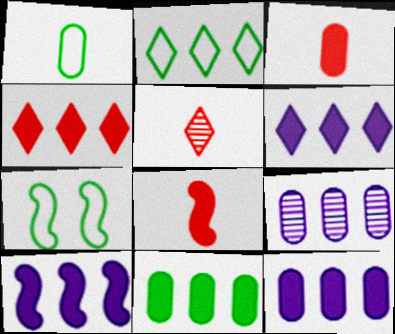[[1, 2, 7], 
[4, 10, 11], 
[5, 7, 12], 
[6, 10, 12]]